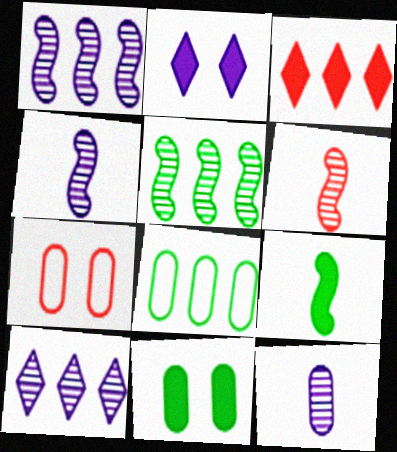[[1, 3, 8], 
[2, 6, 8], 
[3, 6, 7], 
[7, 9, 10]]